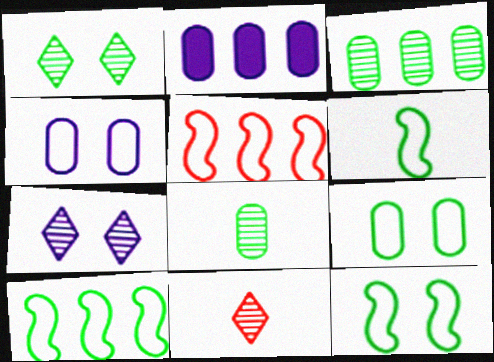[[2, 11, 12], 
[6, 10, 12]]